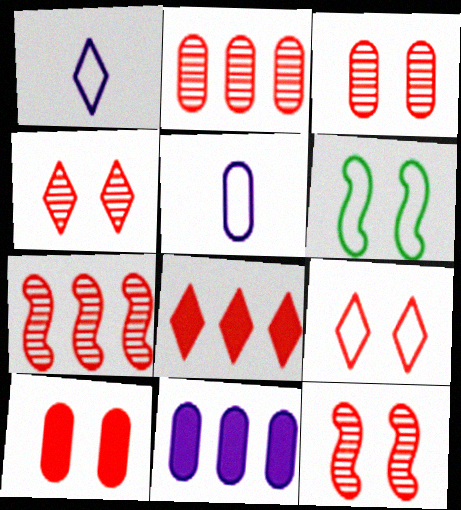[[3, 4, 12], 
[9, 10, 12]]